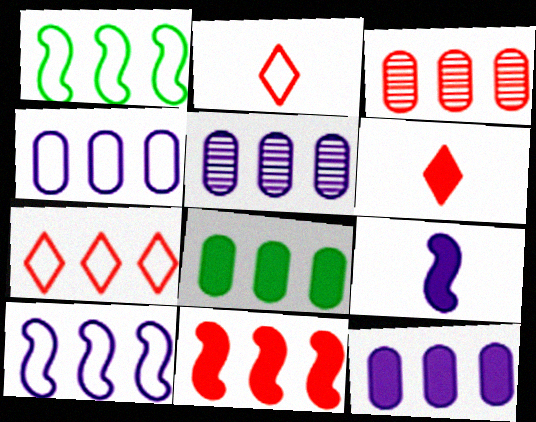[[1, 4, 7], 
[3, 4, 8], 
[3, 7, 11], 
[4, 5, 12]]